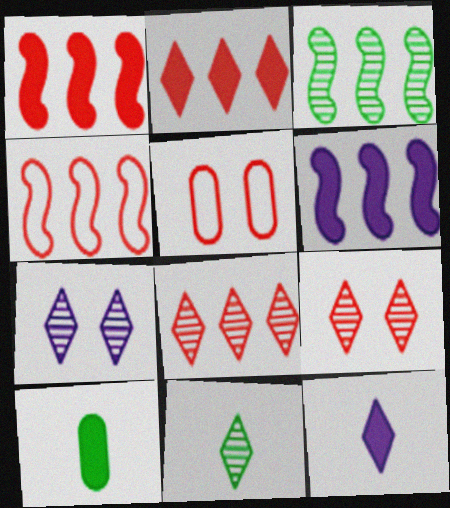[[3, 4, 6], 
[3, 5, 12], 
[4, 7, 10], 
[5, 6, 11], 
[7, 8, 11]]